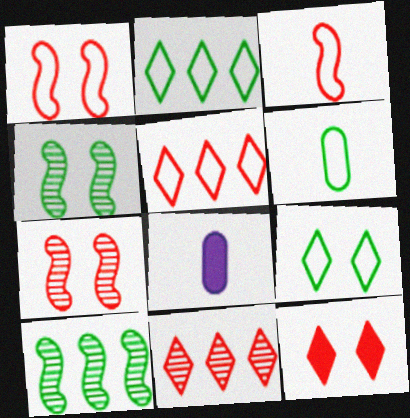[[2, 7, 8], 
[4, 5, 8]]